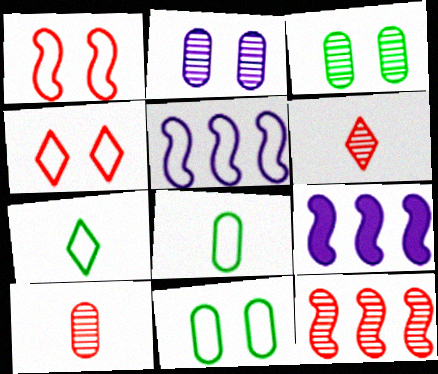[[4, 5, 8], 
[6, 9, 11]]